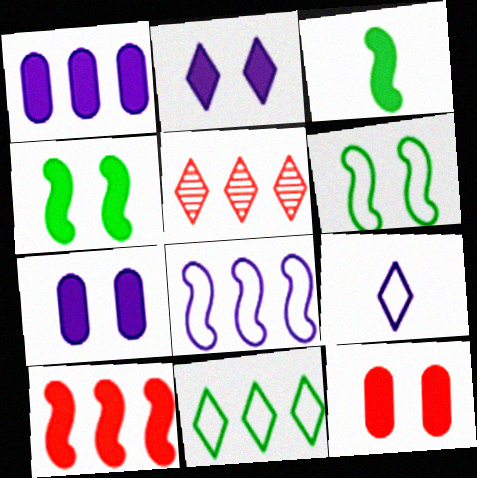[[2, 4, 12]]